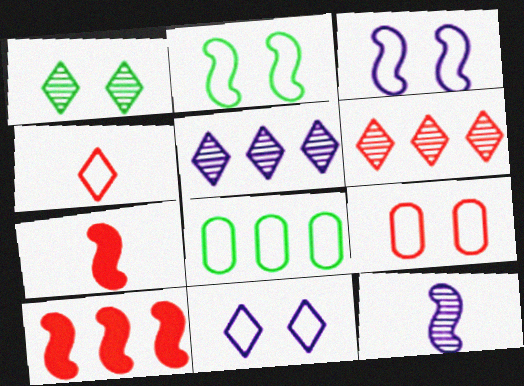[[2, 9, 11], 
[2, 10, 12], 
[3, 4, 8], 
[5, 8, 10], 
[6, 7, 9]]